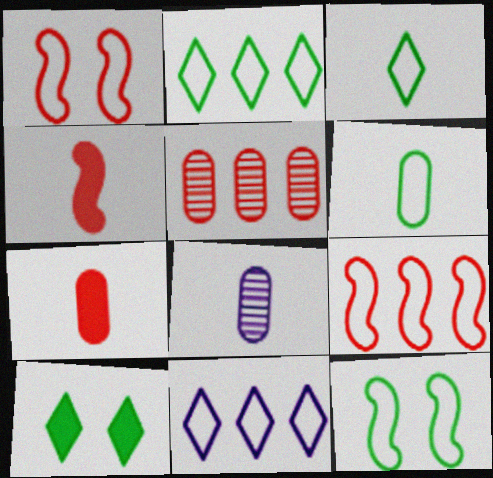[[1, 6, 11], 
[2, 6, 12], 
[3, 4, 8], 
[6, 7, 8], 
[8, 9, 10]]